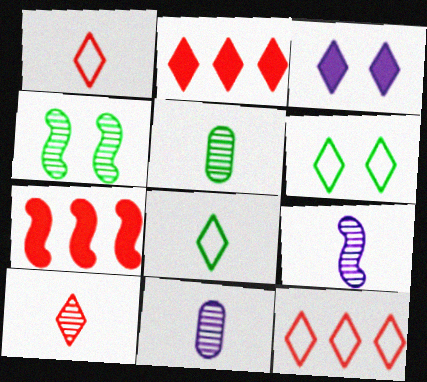[[5, 9, 10], 
[6, 7, 11]]